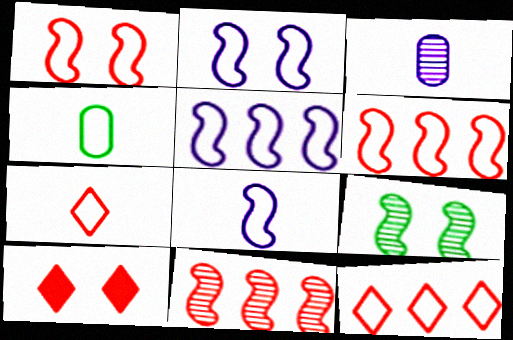[[2, 4, 12], 
[2, 5, 8], 
[4, 7, 8]]